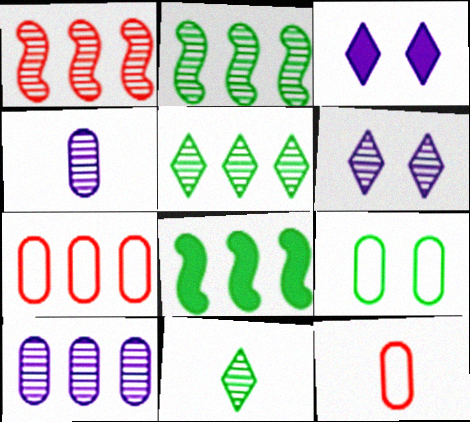[[1, 5, 10], 
[2, 3, 12], 
[6, 8, 12], 
[8, 9, 11]]